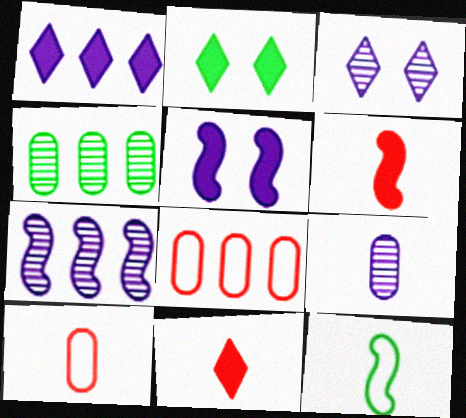[[1, 2, 11], 
[2, 4, 12], 
[2, 7, 10], 
[3, 7, 9], 
[9, 11, 12]]